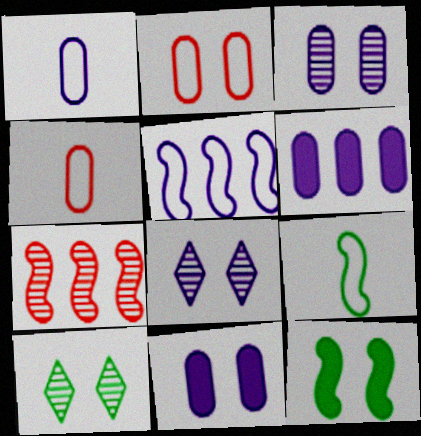[[1, 3, 6], 
[2, 8, 12]]